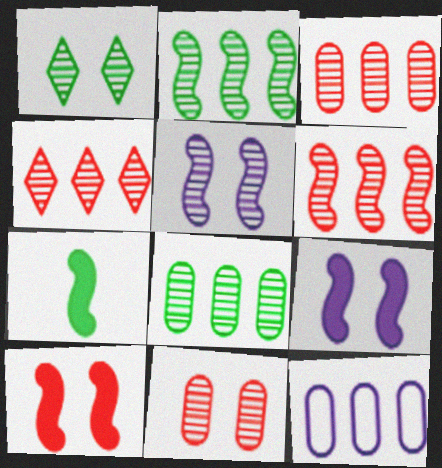[[1, 5, 11], 
[3, 4, 6]]